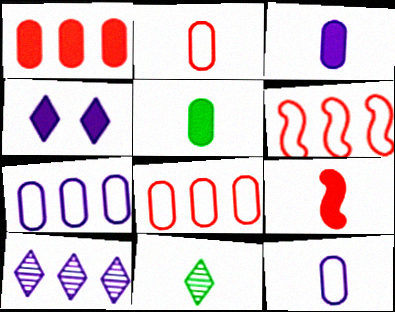[[9, 11, 12]]